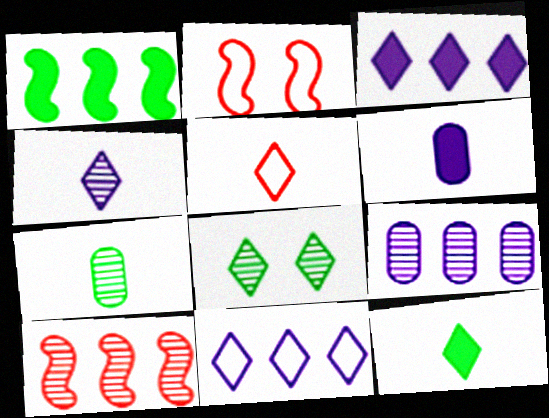[[2, 3, 7], 
[2, 9, 12], 
[3, 5, 8], 
[4, 5, 12]]